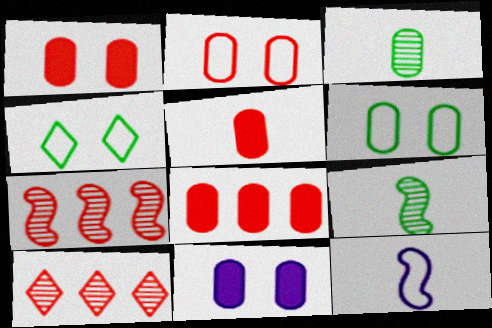[[1, 5, 8]]